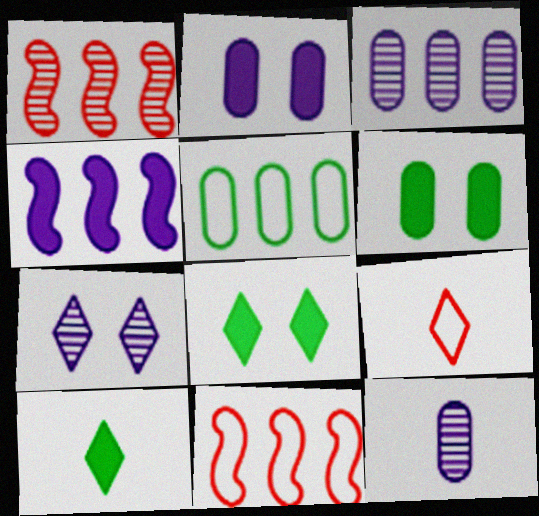[[8, 11, 12]]